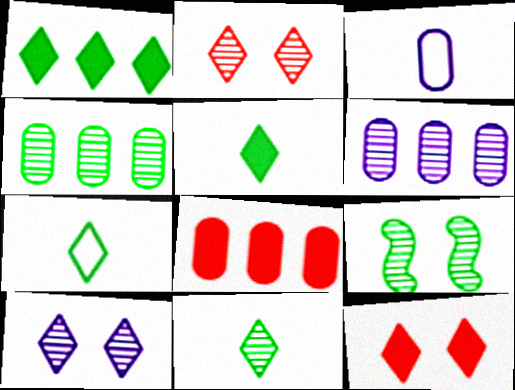[[4, 9, 11], 
[5, 7, 11]]